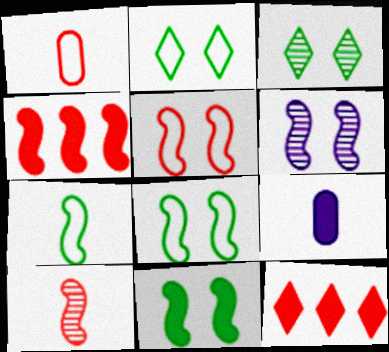[[4, 5, 10], 
[4, 6, 7], 
[5, 6, 11], 
[9, 11, 12]]